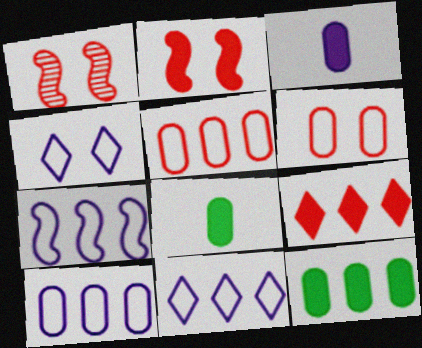[[1, 8, 11], 
[7, 10, 11]]